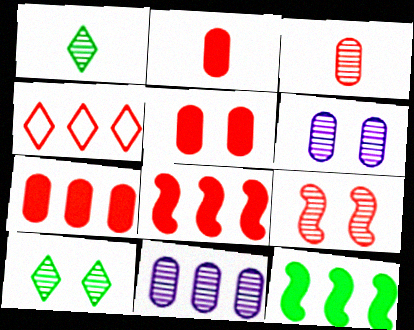[[1, 9, 11], 
[2, 4, 9], 
[2, 5, 7], 
[4, 11, 12], 
[6, 9, 10]]